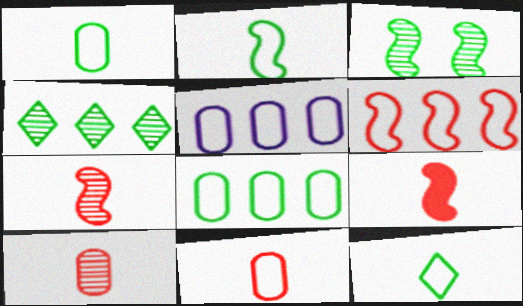[[1, 2, 12]]